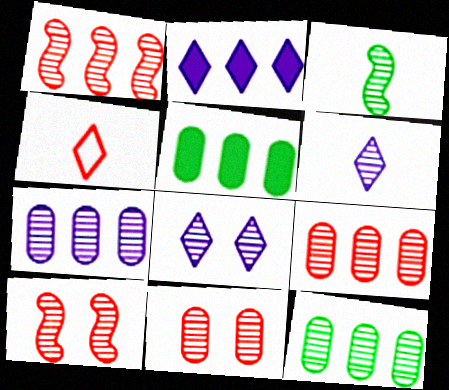[[3, 8, 9], 
[6, 10, 12], 
[7, 9, 12]]